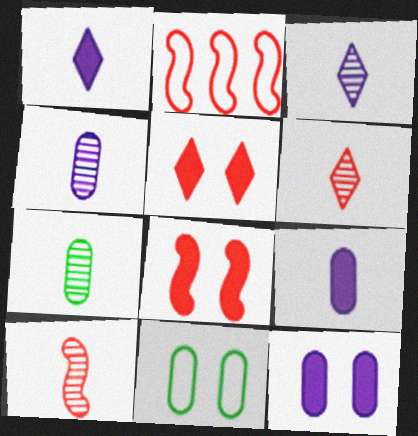[[2, 8, 10], 
[3, 7, 10]]